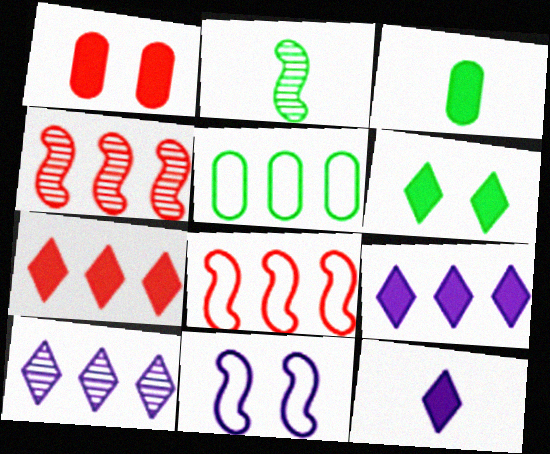[[2, 5, 6], 
[4, 5, 9], 
[6, 7, 12]]